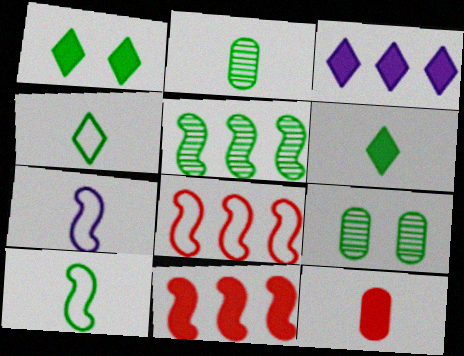[[2, 6, 10]]